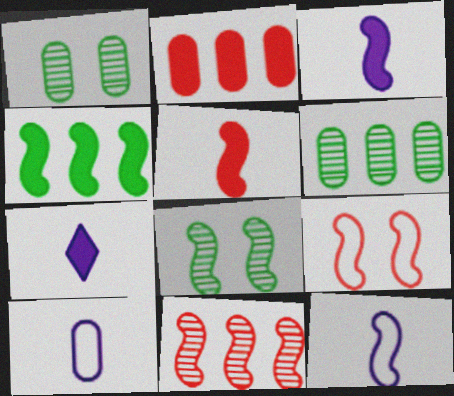[[1, 2, 10], 
[5, 9, 11], 
[6, 7, 9]]